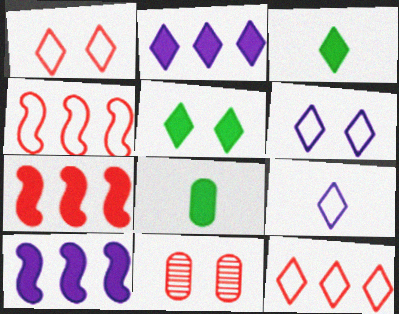[]